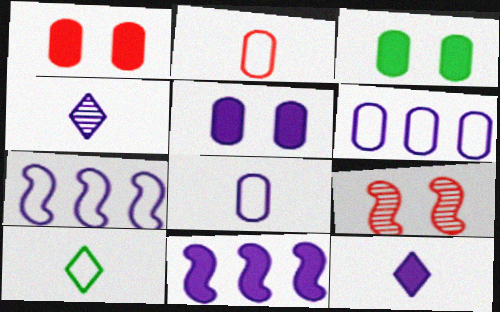[[1, 3, 5], 
[4, 5, 7], 
[5, 11, 12]]